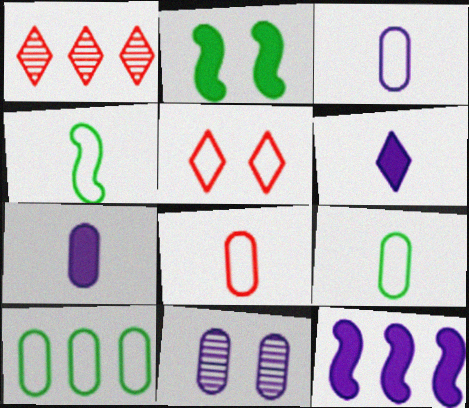[[1, 2, 3], 
[1, 10, 12], 
[2, 5, 11], 
[3, 8, 9]]